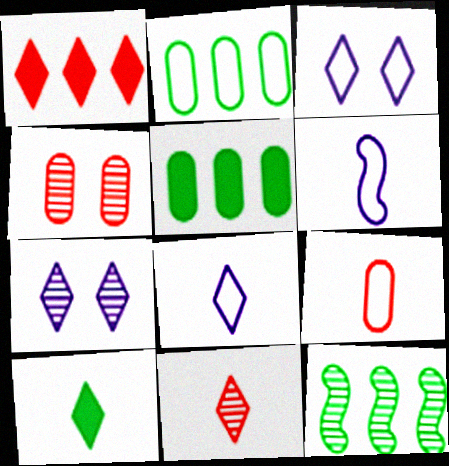[[8, 10, 11]]